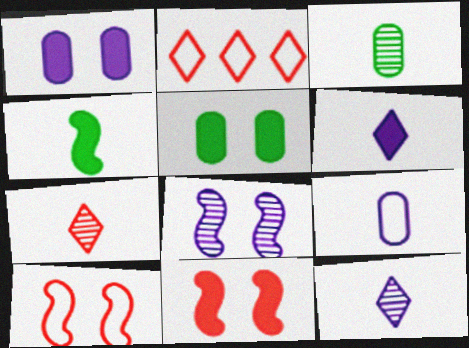[[4, 7, 9]]